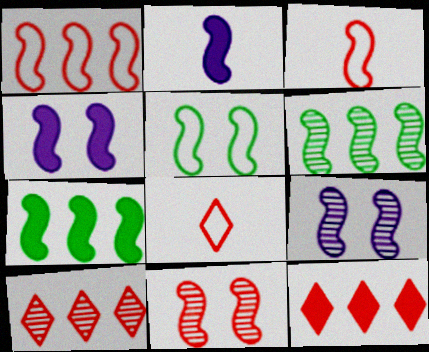[[3, 4, 6], 
[3, 7, 9], 
[4, 5, 11]]